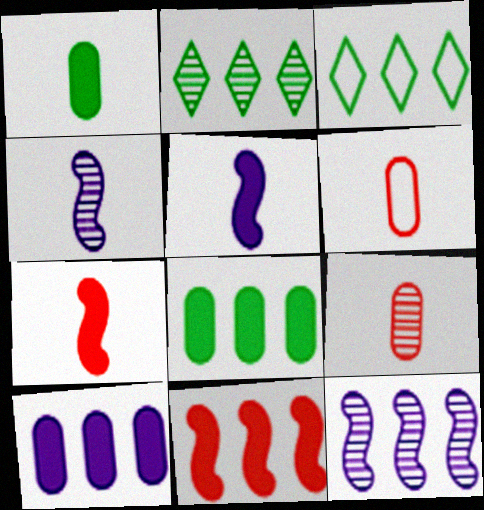[]